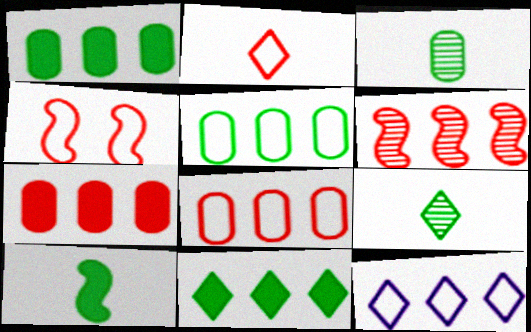[[1, 6, 12], 
[2, 4, 8]]